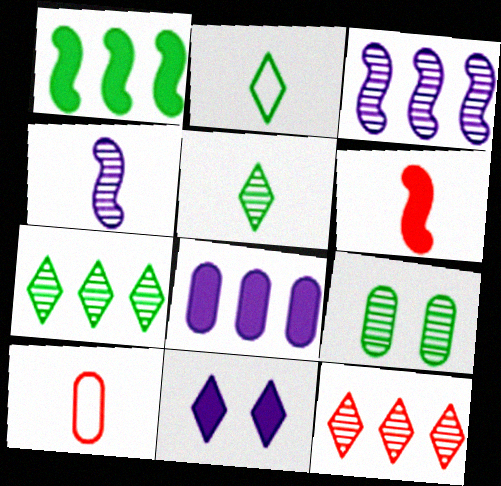[[1, 2, 9], 
[2, 11, 12], 
[4, 9, 12], 
[8, 9, 10]]